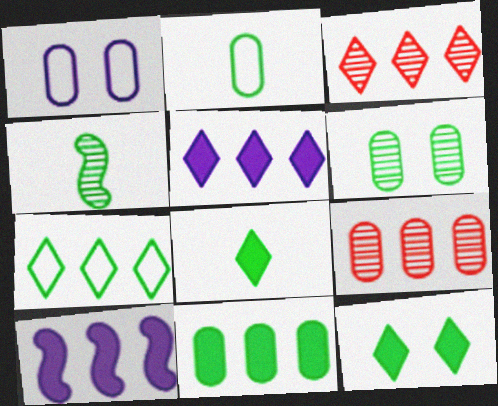[[2, 4, 8], 
[2, 6, 11], 
[3, 5, 7], 
[7, 9, 10]]